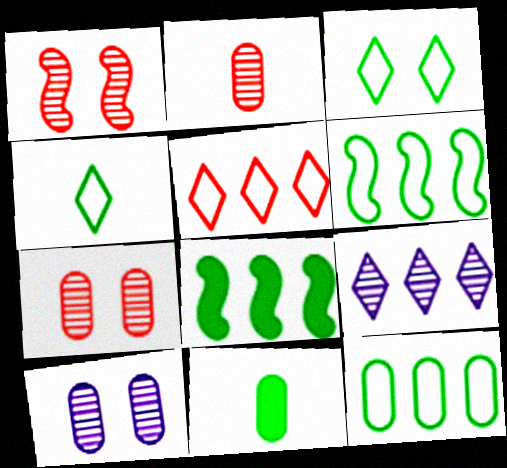[]